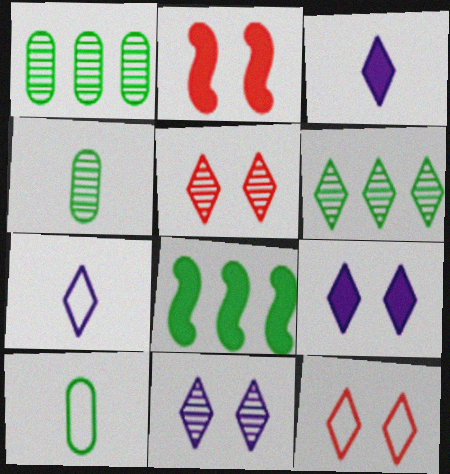[[1, 2, 7], 
[3, 6, 12]]